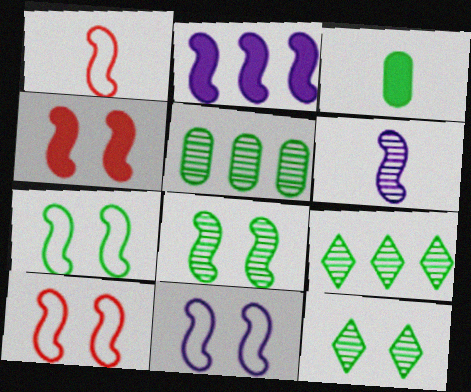[[1, 2, 8], 
[2, 6, 11], 
[3, 7, 9], 
[4, 8, 11], 
[7, 10, 11]]